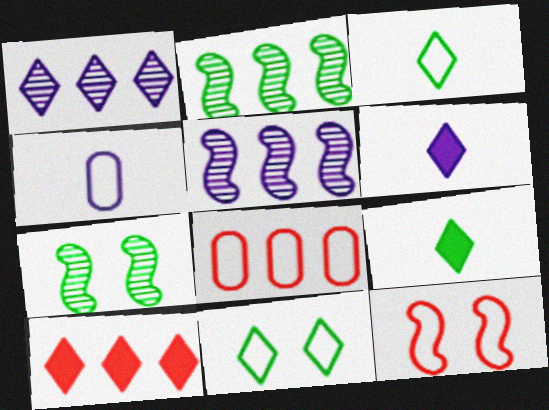[[4, 7, 10], 
[6, 7, 8]]